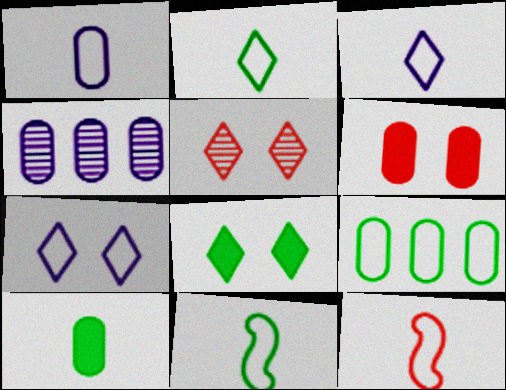[[1, 2, 12], 
[4, 8, 12], 
[5, 7, 8], 
[7, 9, 12]]